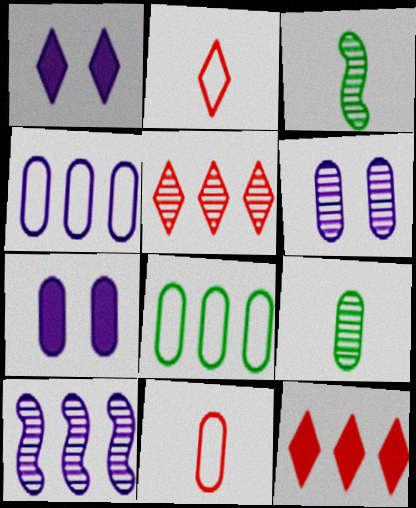[[3, 5, 6], 
[8, 10, 12]]